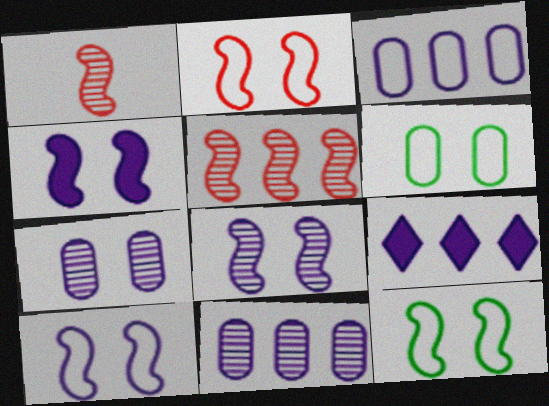[[1, 6, 9], 
[2, 10, 12], 
[4, 8, 10]]